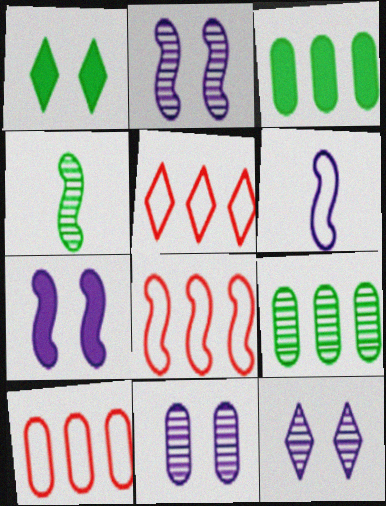[[2, 11, 12], 
[4, 7, 8], 
[5, 8, 10]]